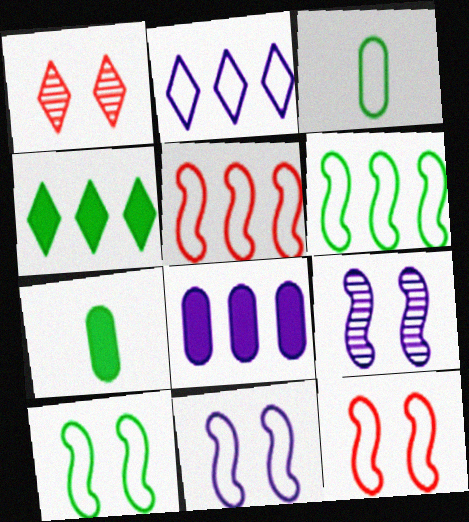[[2, 3, 12], 
[10, 11, 12]]